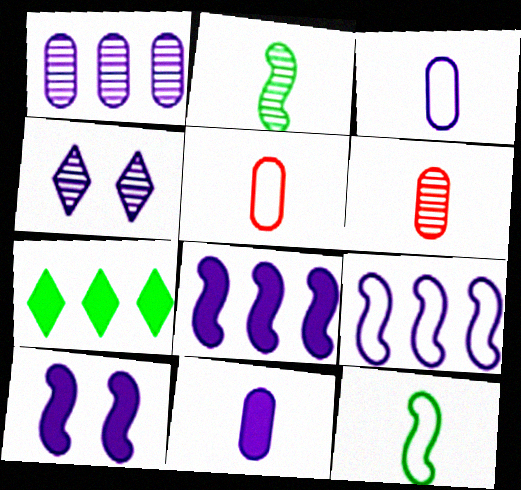[[3, 4, 8], 
[4, 9, 11]]